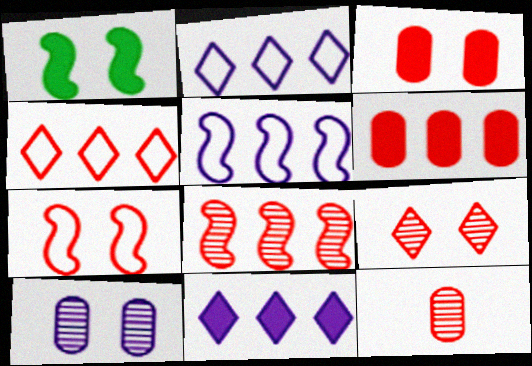[[1, 2, 12], 
[3, 7, 9], 
[4, 6, 8], 
[8, 9, 12]]